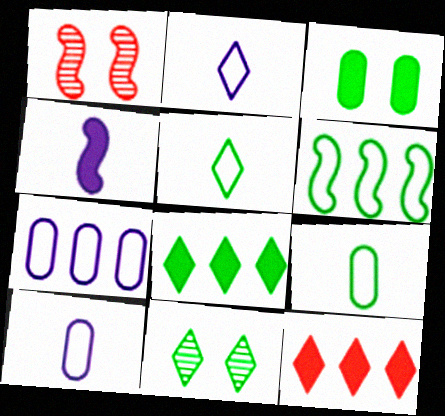[[1, 4, 6], 
[1, 8, 10], 
[2, 11, 12], 
[3, 4, 12], 
[5, 8, 11]]